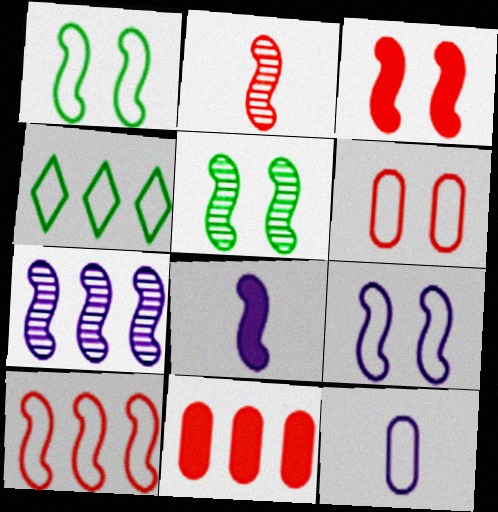[[2, 3, 10], 
[2, 5, 7], 
[3, 5, 9], 
[4, 7, 11], 
[5, 8, 10], 
[7, 8, 9]]